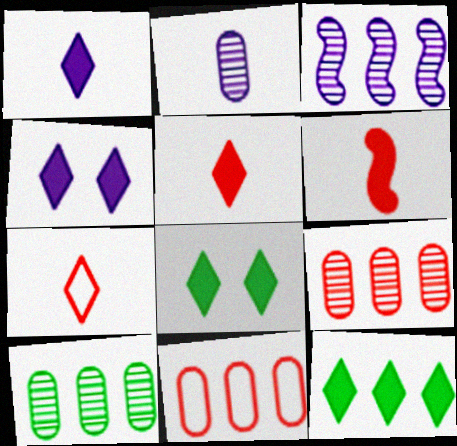[[3, 11, 12], 
[4, 5, 12]]